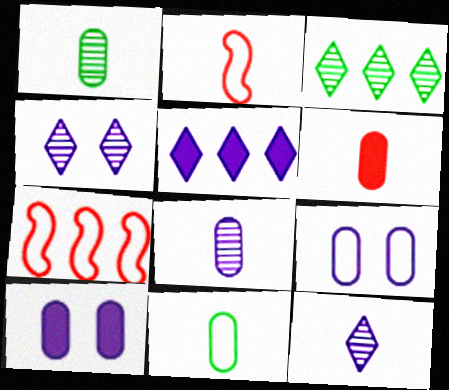[[2, 3, 10], 
[6, 8, 11]]